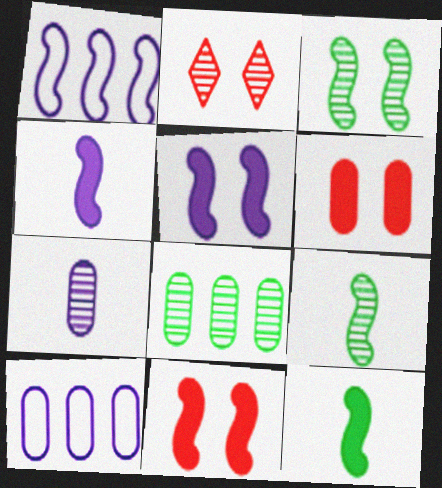[[1, 9, 11], 
[2, 10, 12]]